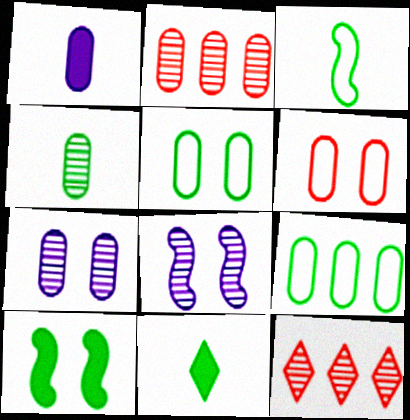[[1, 2, 5], 
[2, 4, 7], 
[3, 4, 11], 
[4, 8, 12]]